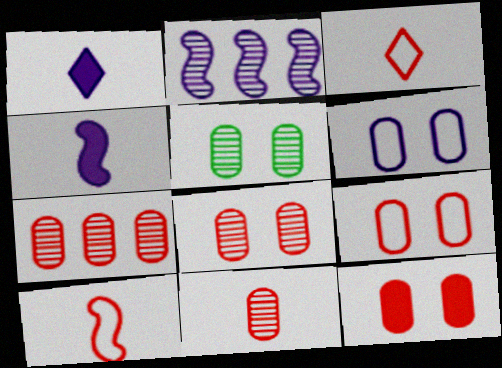[[1, 2, 6], 
[5, 6, 12], 
[7, 8, 11], 
[8, 9, 12]]